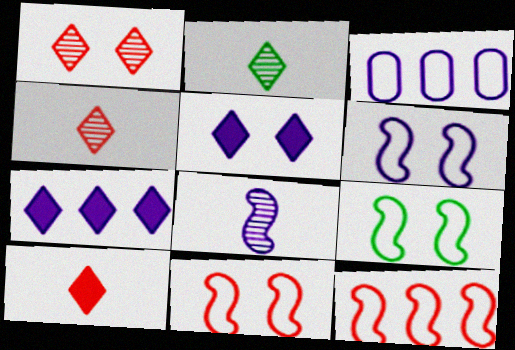[[3, 5, 8], 
[6, 9, 11]]